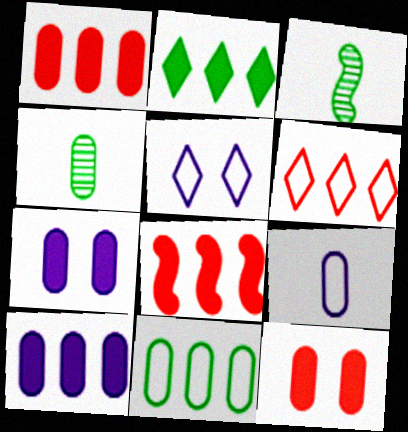[[1, 3, 5], 
[2, 8, 10], 
[3, 6, 7], 
[4, 5, 8]]